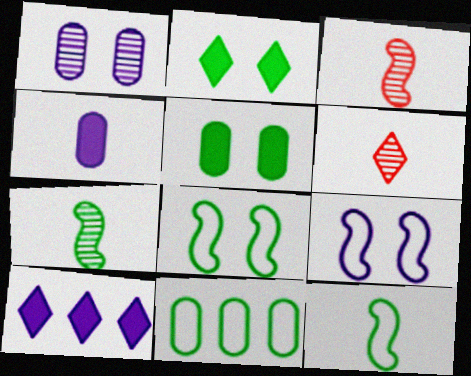[[2, 7, 11], 
[4, 6, 12]]